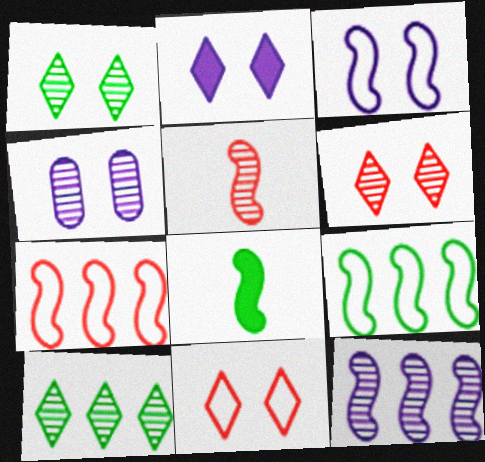[[1, 2, 11], 
[2, 3, 4], 
[4, 5, 10]]